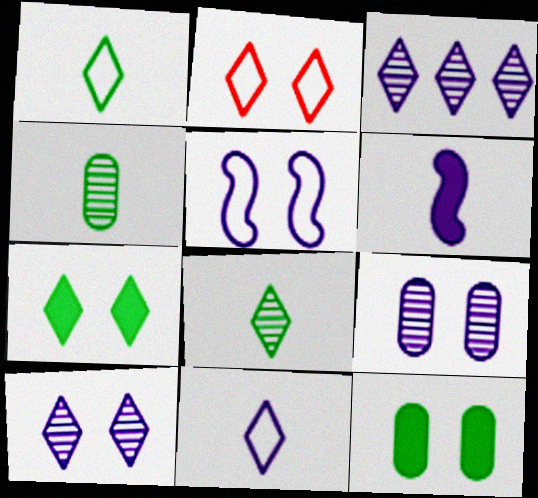[[2, 7, 10]]